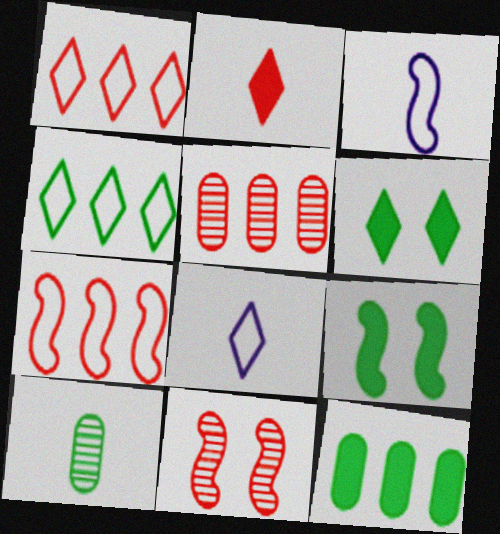[[2, 3, 10], 
[3, 5, 6], 
[4, 9, 10], 
[5, 8, 9], 
[8, 11, 12]]